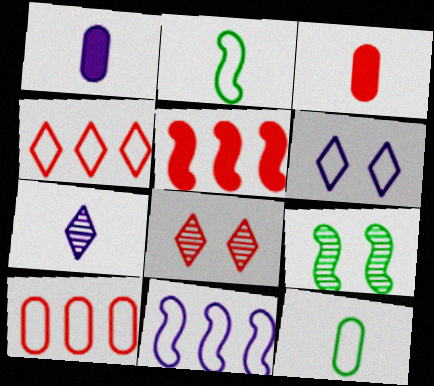[[1, 4, 9], 
[2, 3, 7], 
[2, 6, 10]]